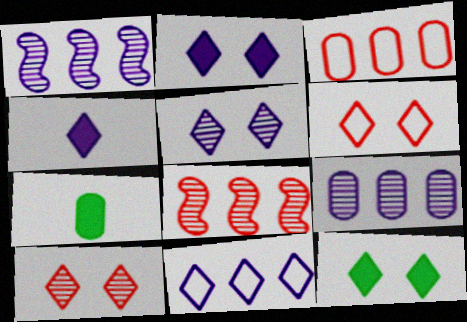[[1, 6, 7], 
[4, 5, 11], 
[5, 6, 12]]